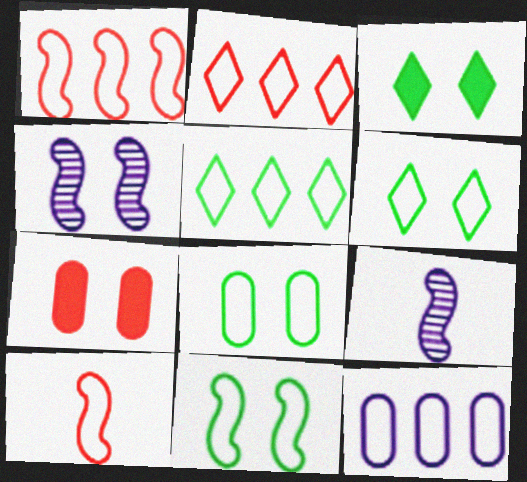[[1, 5, 12], 
[4, 6, 7], 
[5, 7, 9], 
[6, 8, 11], 
[6, 10, 12]]